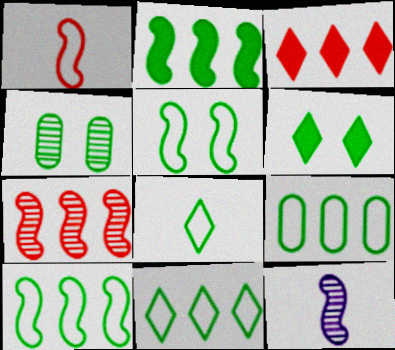[[2, 4, 8], 
[4, 5, 6], 
[5, 8, 9], 
[9, 10, 11]]